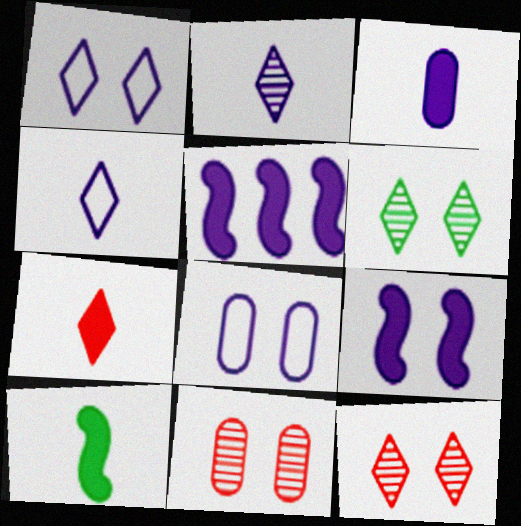[[2, 5, 8], 
[3, 7, 10]]